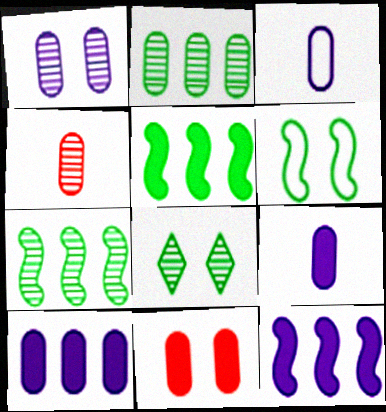[[1, 2, 4], 
[1, 3, 10], 
[2, 3, 11]]